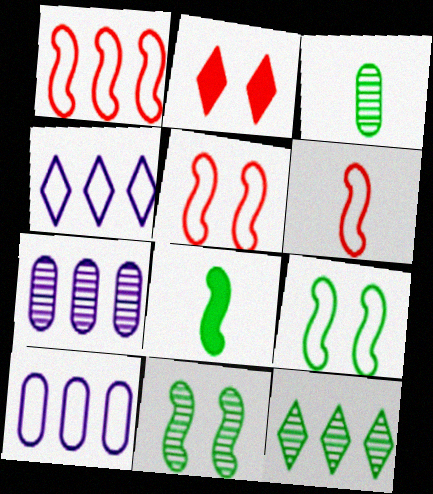[[1, 5, 6], 
[3, 11, 12]]